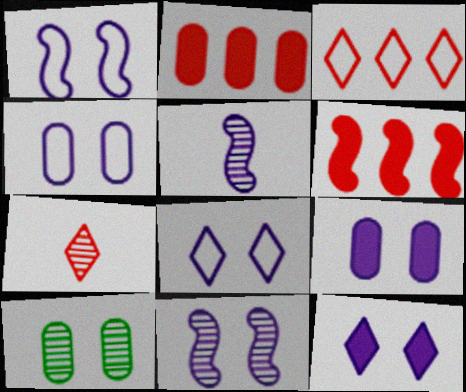[[1, 4, 8], 
[4, 11, 12], 
[8, 9, 11]]